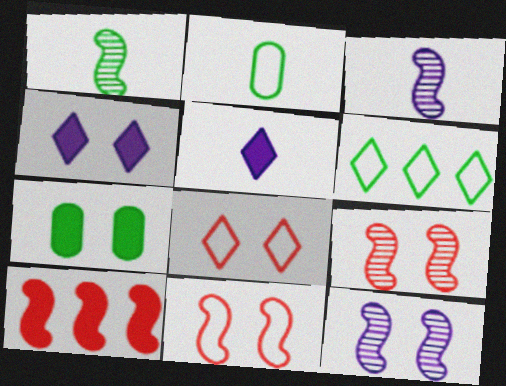[[1, 6, 7], 
[5, 7, 10], 
[7, 8, 12]]